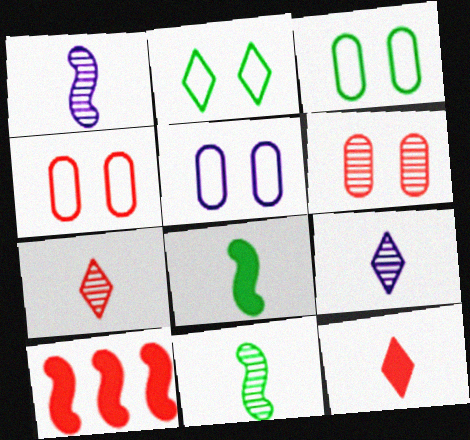[[3, 4, 5], 
[3, 9, 10], 
[4, 7, 10]]